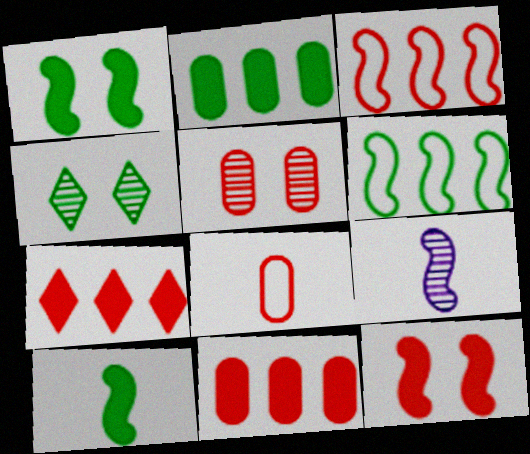[[1, 3, 9], 
[5, 8, 11], 
[6, 9, 12]]